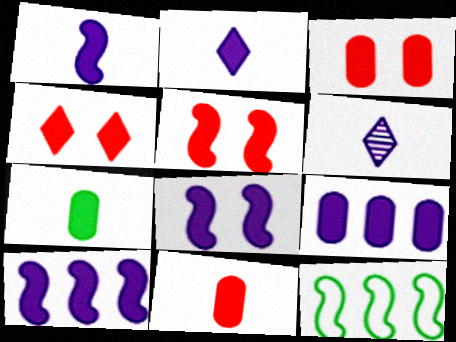[[1, 8, 10], 
[2, 8, 9], 
[3, 4, 5], 
[3, 6, 12], 
[3, 7, 9], 
[4, 7, 10]]